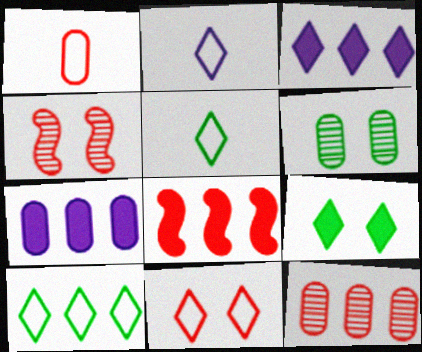[[1, 6, 7], 
[2, 6, 8], 
[2, 10, 11], 
[4, 5, 7]]